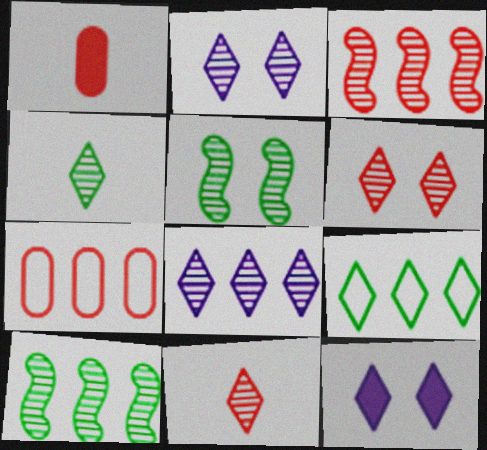[[4, 6, 8], 
[9, 11, 12]]